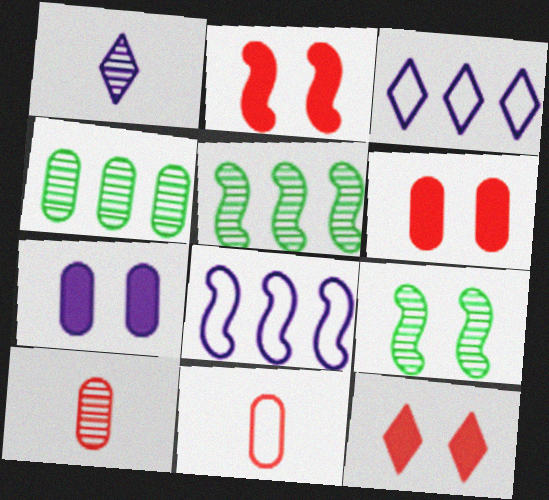[[1, 7, 8], 
[2, 6, 12], 
[4, 7, 11]]